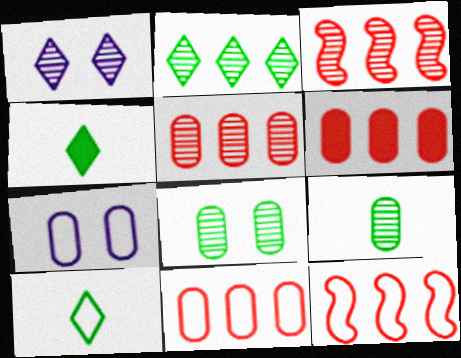[[1, 3, 9], 
[3, 4, 7], 
[5, 6, 11], 
[6, 7, 9], 
[7, 10, 12]]